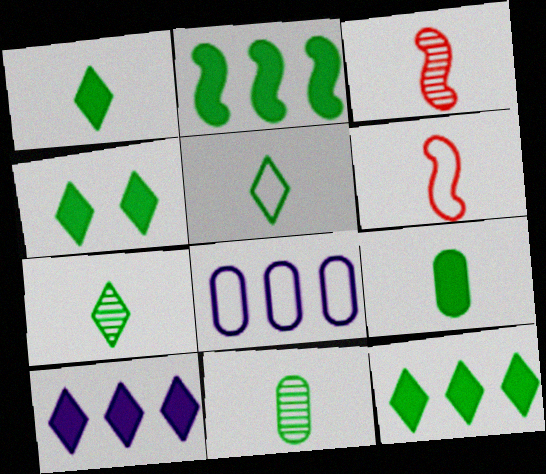[[1, 4, 12], 
[1, 5, 7], 
[2, 4, 9], 
[3, 4, 8]]